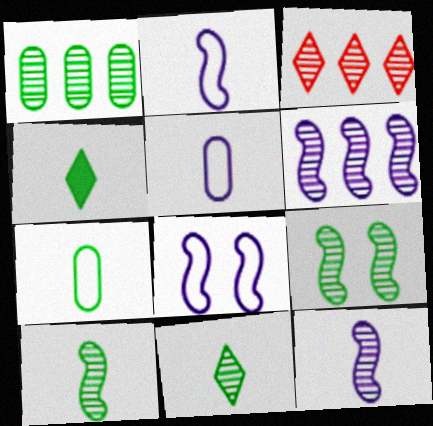[[1, 3, 6], 
[1, 9, 11], 
[4, 7, 10]]